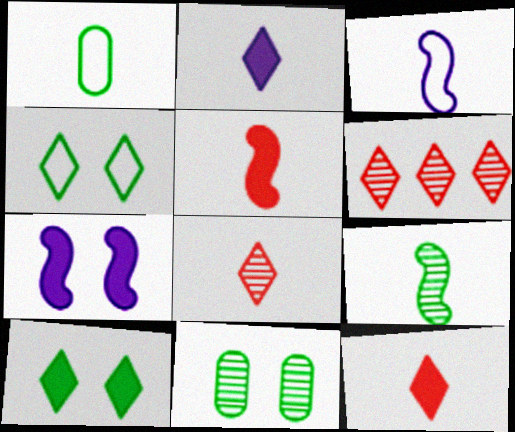[[1, 6, 7], 
[2, 4, 6], 
[3, 5, 9]]